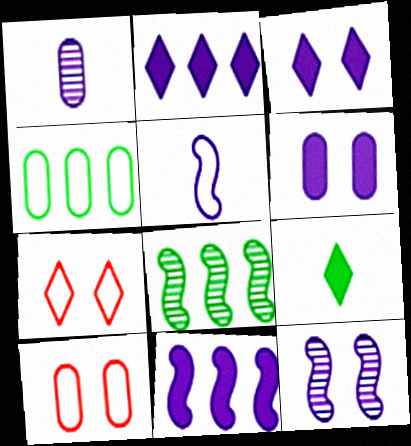[[4, 5, 7], 
[5, 11, 12]]